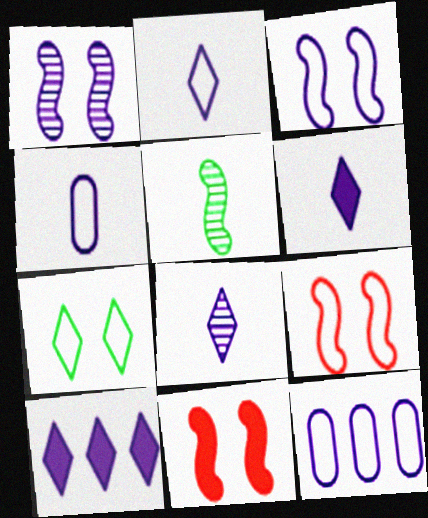[[1, 4, 10], 
[1, 6, 12], 
[2, 3, 12], 
[2, 6, 8]]